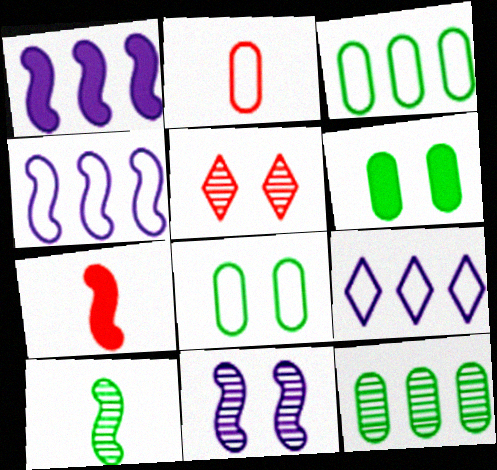[]